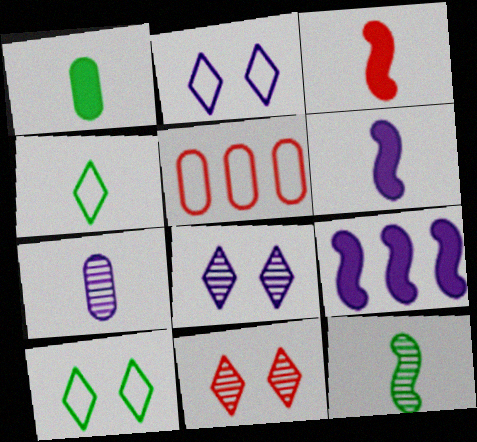[[1, 4, 12], 
[2, 7, 9], 
[3, 4, 7], 
[3, 5, 11]]